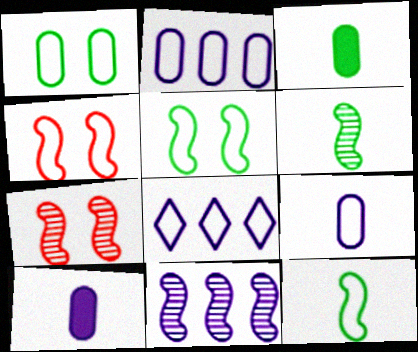[[3, 7, 8], 
[6, 7, 11]]